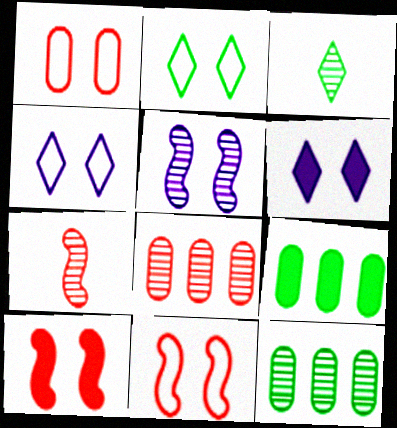[[3, 5, 8], 
[4, 7, 9]]